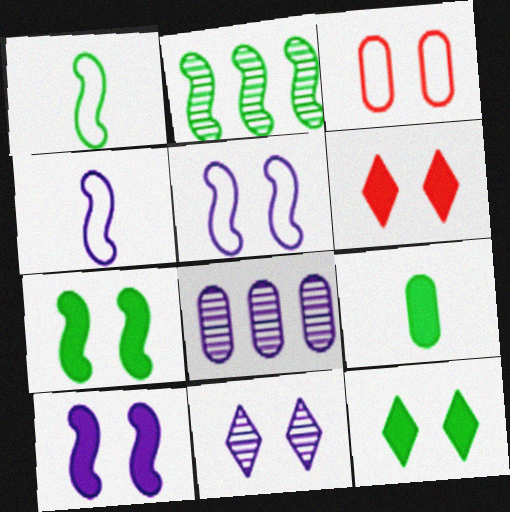[[1, 2, 7], 
[1, 6, 8], 
[3, 7, 11], 
[3, 8, 9]]